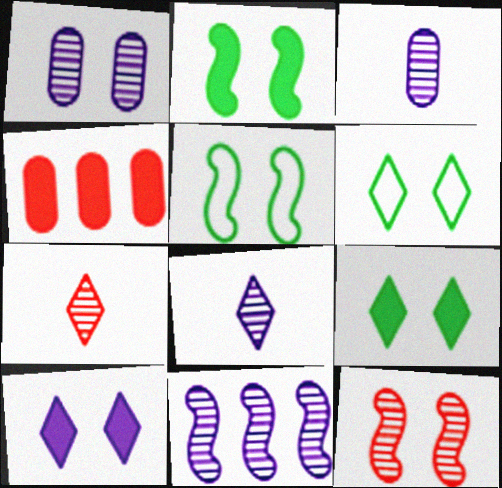[[1, 8, 11], 
[4, 5, 8]]